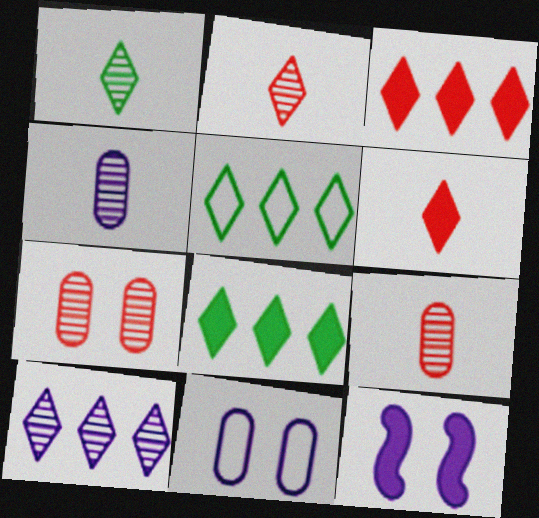[[3, 5, 10], 
[5, 9, 12]]